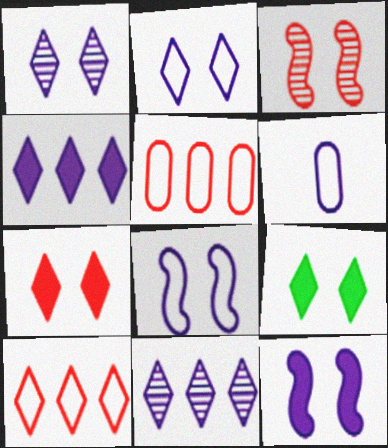[[6, 11, 12]]